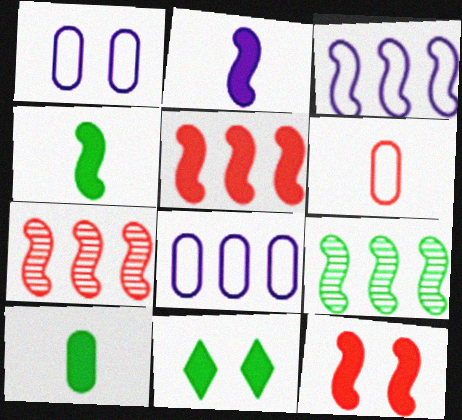[[3, 5, 9]]